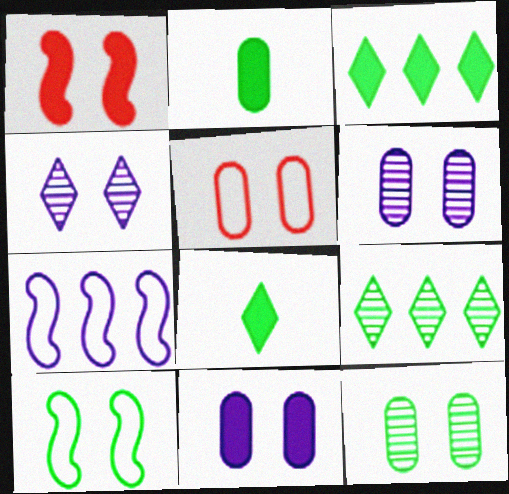[[2, 9, 10], 
[5, 11, 12]]